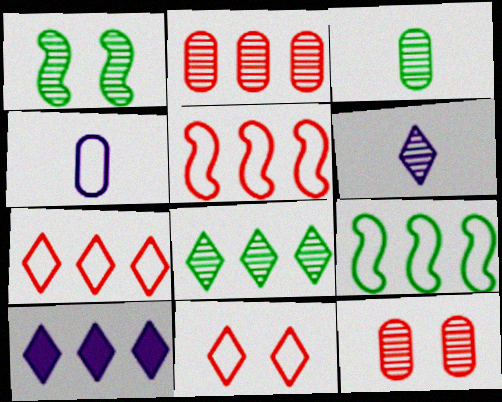[[1, 2, 6], 
[1, 3, 8], 
[2, 9, 10], 
[4, 9, 11], 
[7, 8, 10]]